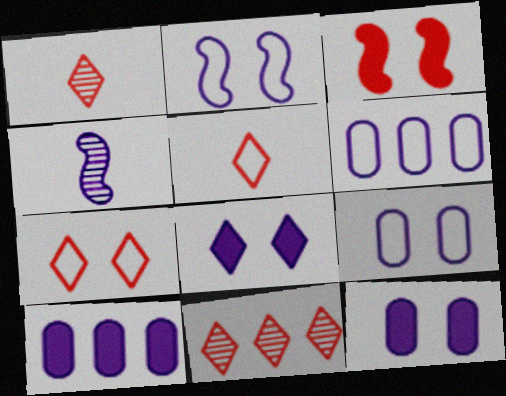[[4, 6, 8]]